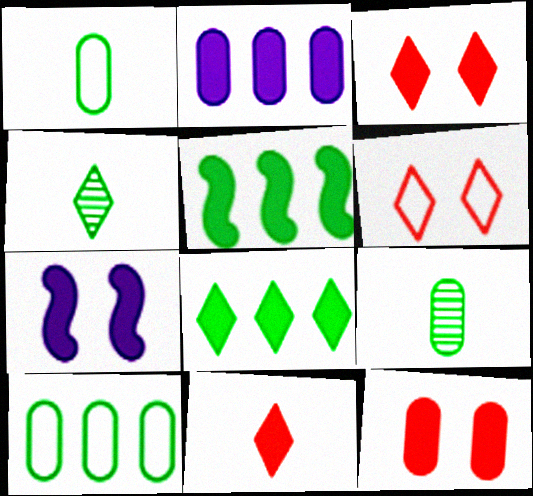[]